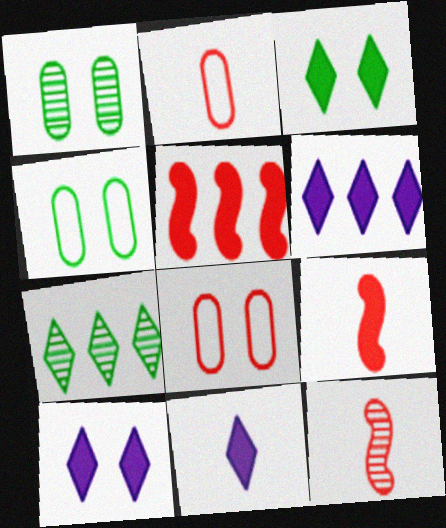[[4, 6, 12], 
[6, 10, 11]]